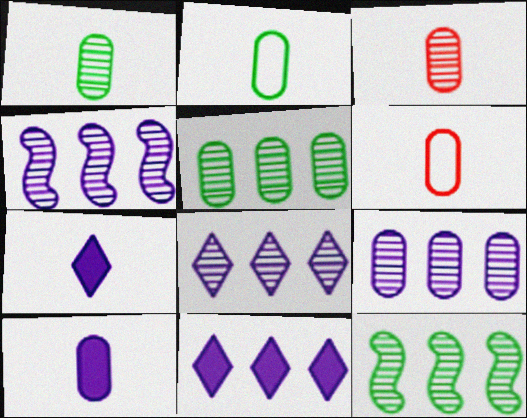[[1, 6, 10], 
[2, 3, 10], 
[4, 8, 9]]